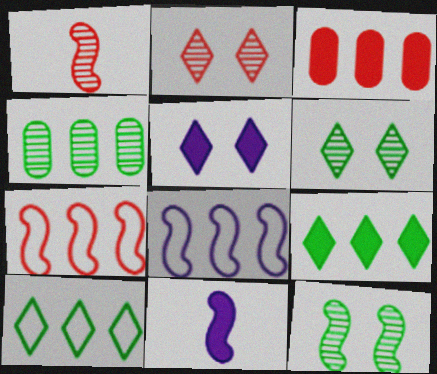[[7, 11, 12]]